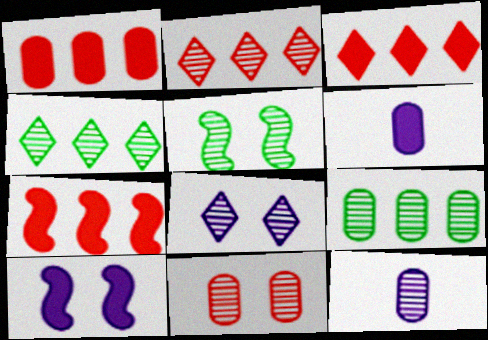[[1, 3, 7], 
[2, 5, 12], 
[5, 8, 11], 
[9, 11, 12]]